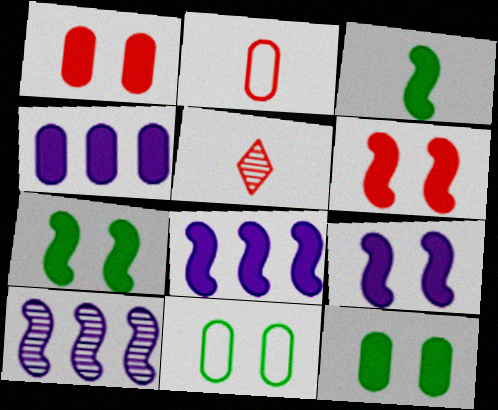[[3, 6, 8], 
[5, 8, 11], 
[6, 7, 9]]